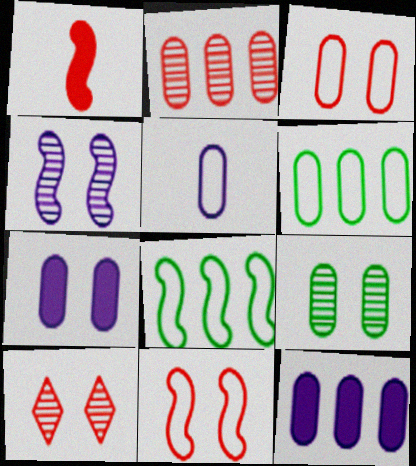[[1, 4, 8], 
[2, 6, 12], 
[3, 5, 6], 
[3, 7, 9], 
[4, 9, 10]]